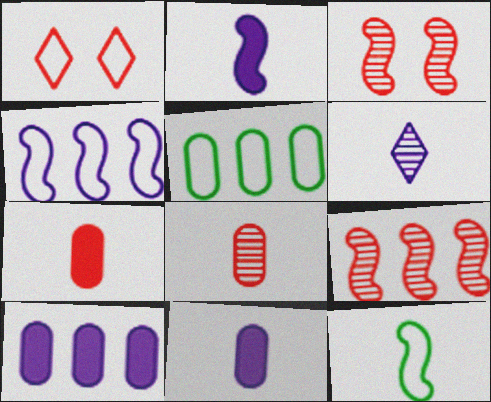[[1, 7, 9], 
[6, 7, 12]]